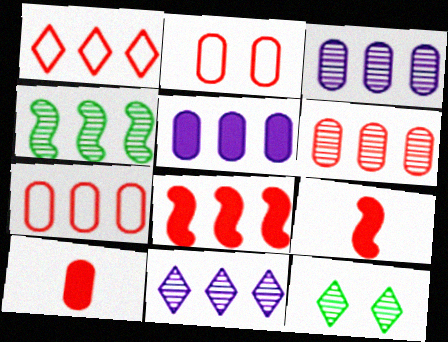[[1, 4, 5], 
[1, 6, 8], 
[2, 6, 10], 
[4, 6, 11]]